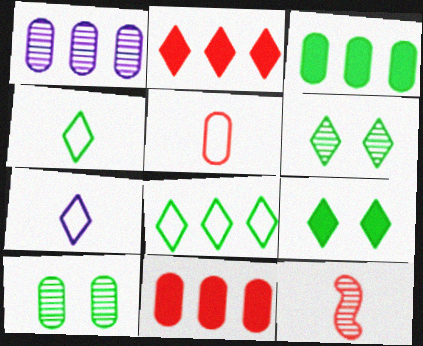[[1, 6, 12], 
[2, 6, 7]]